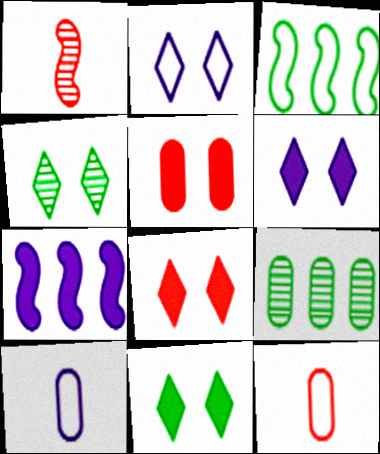[[2, 3, 12], 
[2, 4, 8], 
[4, 7, 12], 
[5, 9, 10], 
[6, 8, 11]]